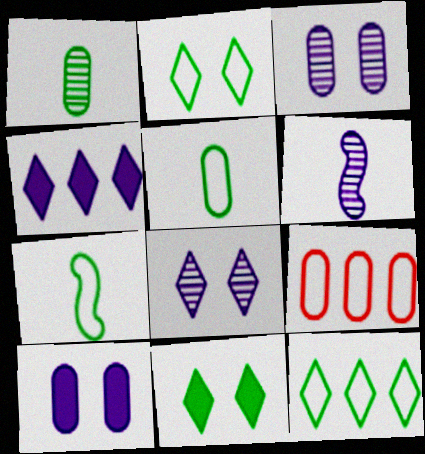[[1, 9, 10], 
[6, 9, 11]]